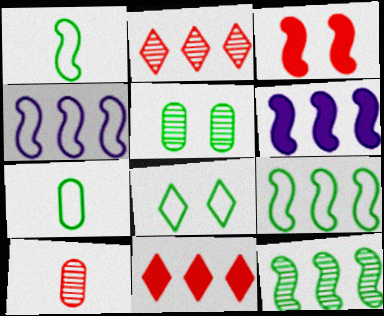[[6, 8, 10], 
[7, 8, 9]]